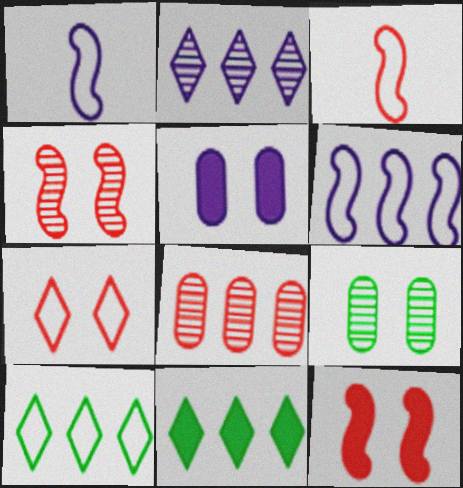[[1, 2, 5], 
[6, 8, 11]]